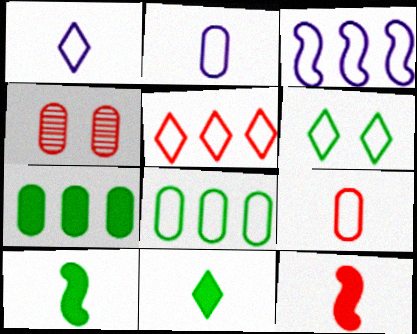[[1, 5, 6], 
[2, 4, 7], 
[3, 4, 11], 
[3, 5, 8], 
[3, 6, 9], 
[4, 5, 12]]